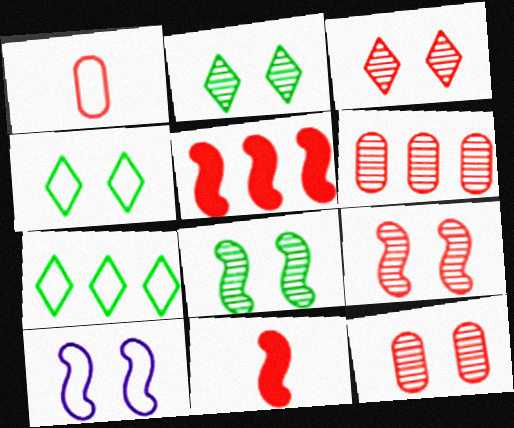[[1, 3, 5], 
[1, 7, 10], 
[3, 9, 12]]